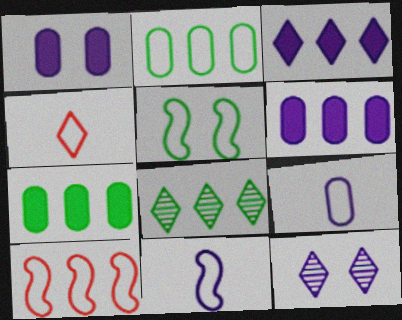[[5, 10, 11], 
[6, 8, 10], 
[6, 11, 12]]